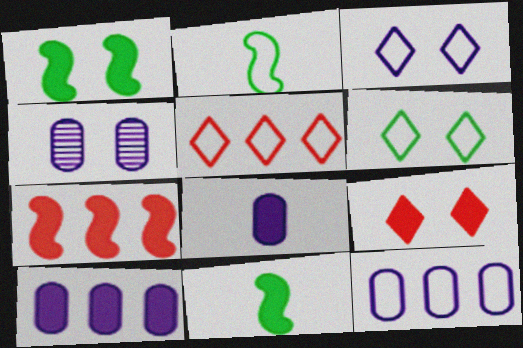[[4, 5, 11], 
[4, 8, 12], 
[9, 10, 11]]